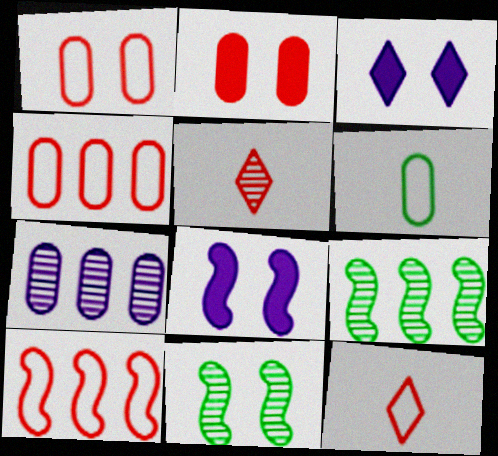[[1, 3, 11], 
[1, 10, 12], 
[2, 5, 10], 
[2, 6, 7], 
[5, 7, 11]]